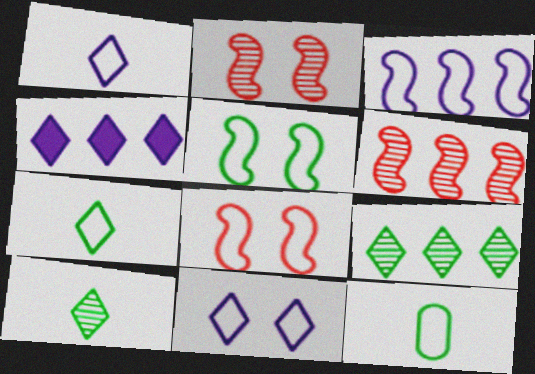[[2, 4, 12]]